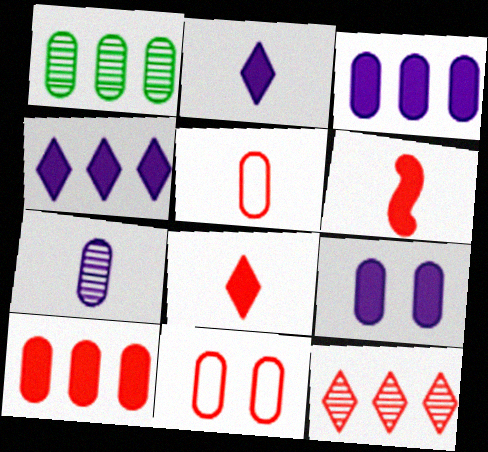[[1, 5, 9], 
[6, 11, 12]]